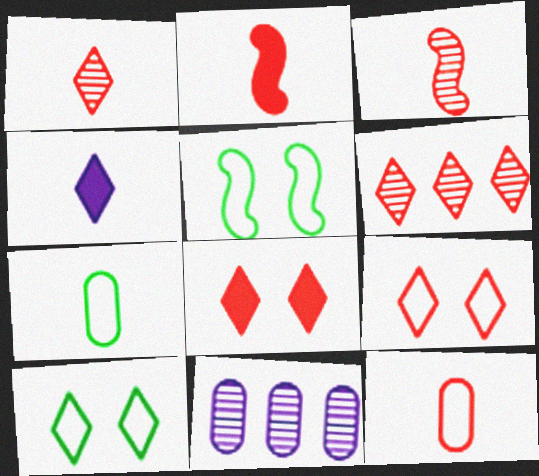[[1, 2, 12], 
[2, 10, 11], 
[3, 4, 7], 
[4, 6, 10]]